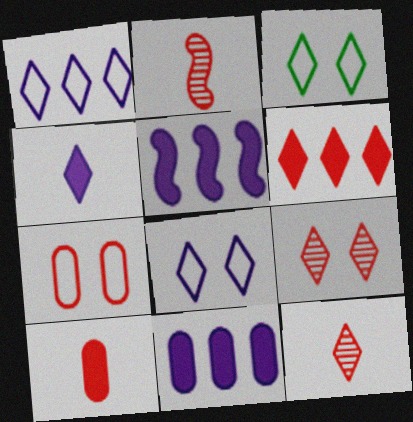[[2, 3, 11], 
[2, 6, 7]]